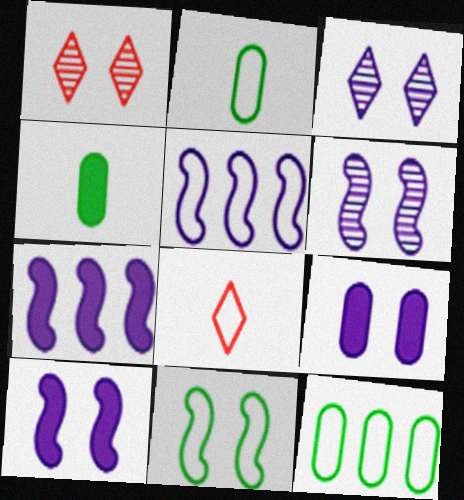[[1, 2, 7], 
[1, 4, 5], 
[1, 9, 11]]